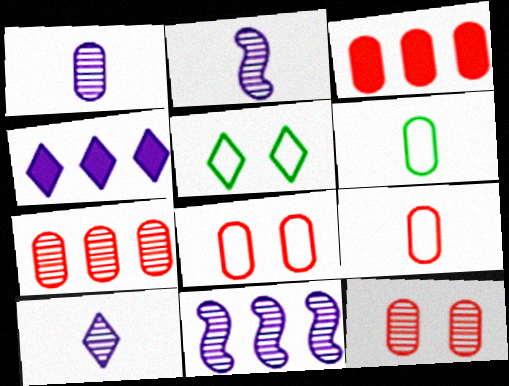[[1, 2, 10], 
[2, 3, 5], 
[3, 9, 12]]